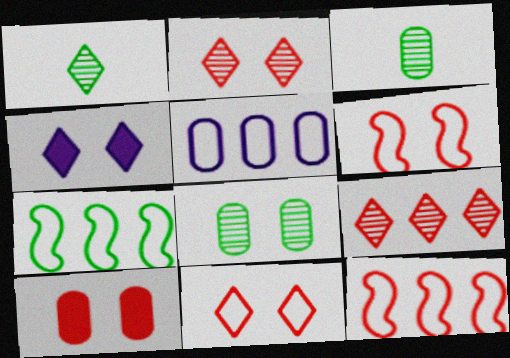[[2, 6, 10], 
[3, 4, 12], 
[3, 5, 10], 
[4, 6, 8]]